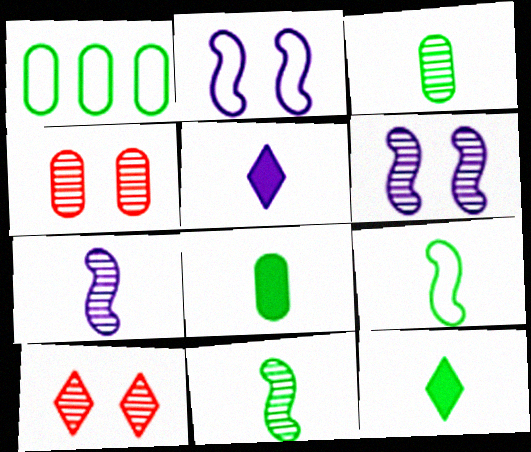[[3, 9, 12]]